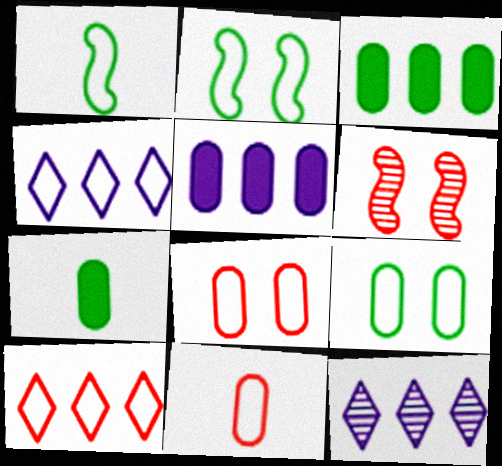[[1, 4, 8], 
[2, 4, 11], 
[4, 6, 7]]